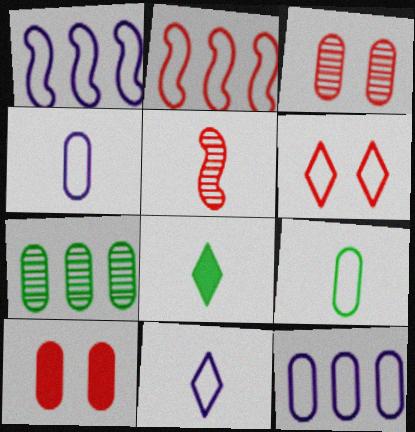[[1, 3, 8], 
[1, 6, 9], 
[4, 5, 8], 
[4, 7, 10]]